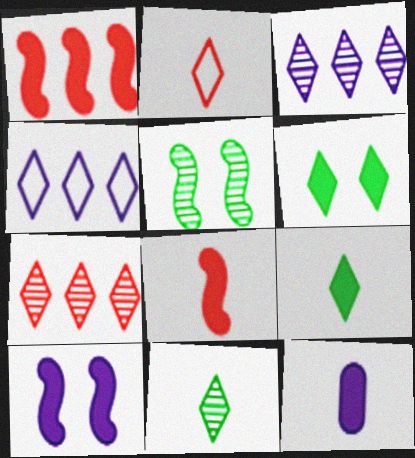[[1, 6, 12], 
[2, 3, 6], 
[8, 9, 12]]